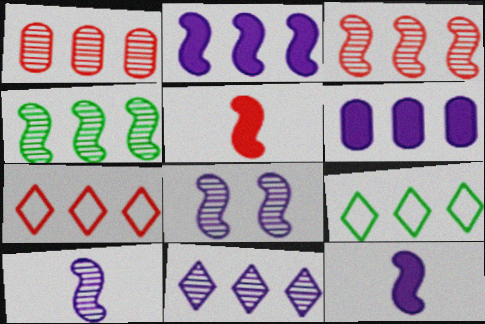[[1, 2, 9], 
[1, 4, 11], 
[3, 6, 9], 
[4, 6, 7]]